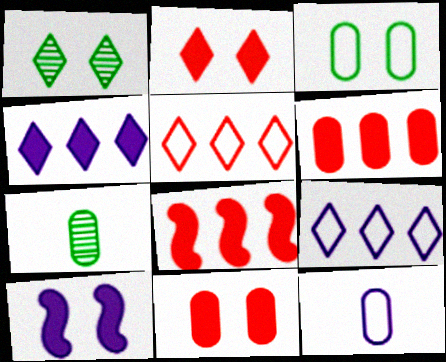[[1, 8, 12], 
[5, 7, 10]]